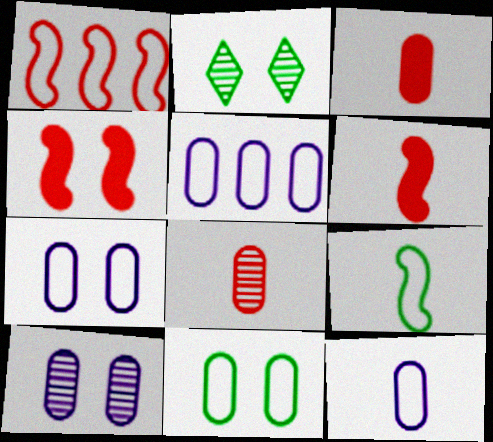[[2, 4, 7], 
[2, 5, 6], 
[5, 7, 12]]